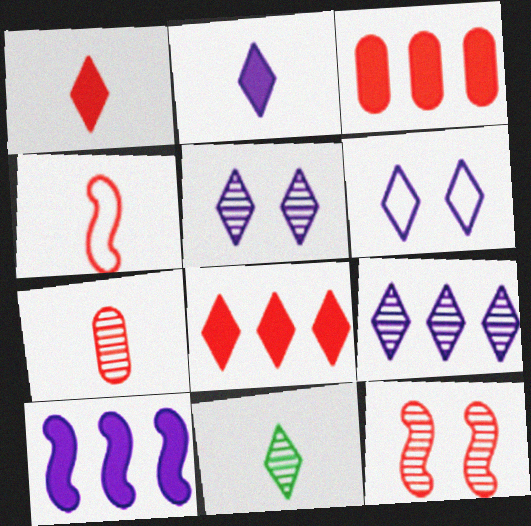[[1, 4, 7], 
[2, 6, 9], 
[6, 8, 11]]